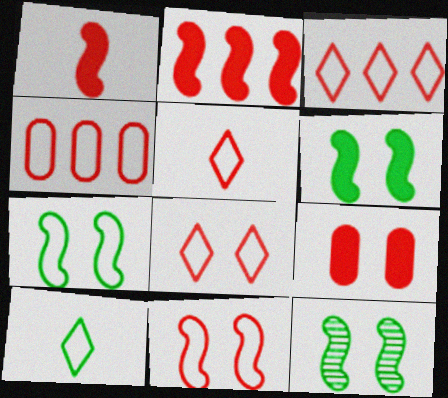[[3, 5, 8], 
[4, 5, 11], 
[6, 7, 12]]